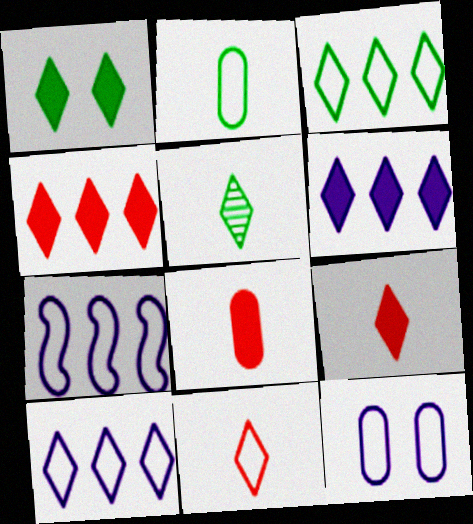[[1, 3, 5], 
[1, 6, 9]]